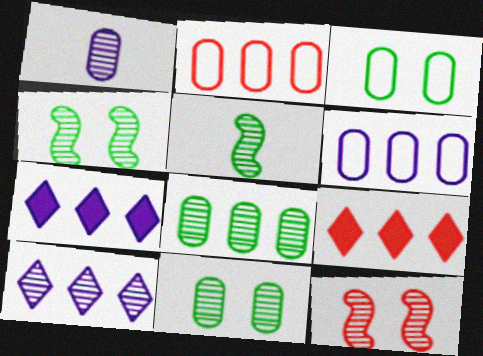[]